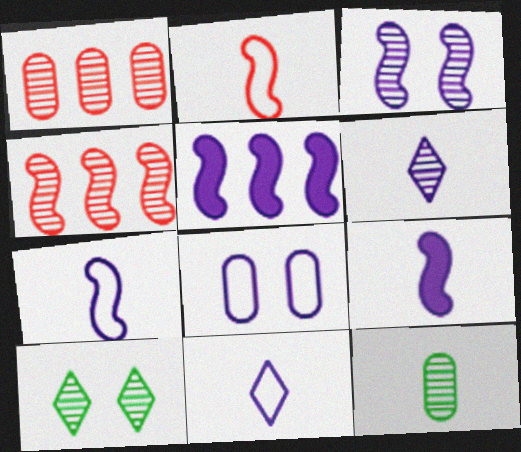[[3, 5, 7], 
[5, 6, 8]]